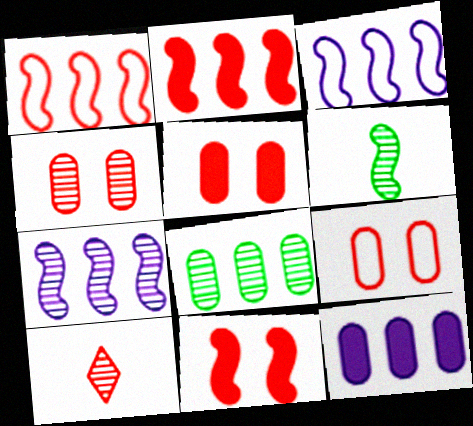[[1, 5, 10], 
[2, 9, 10], 
[3, 6, 11], 
[4, 5, 9]]